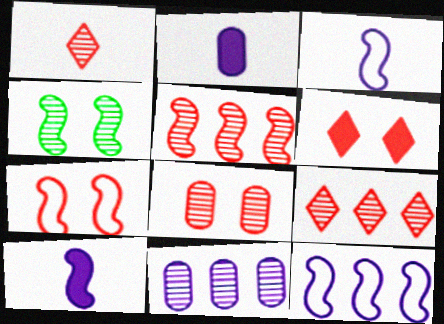[[1, 4, 11], 
[1, 5, 8], 
[6, 7, 8]]